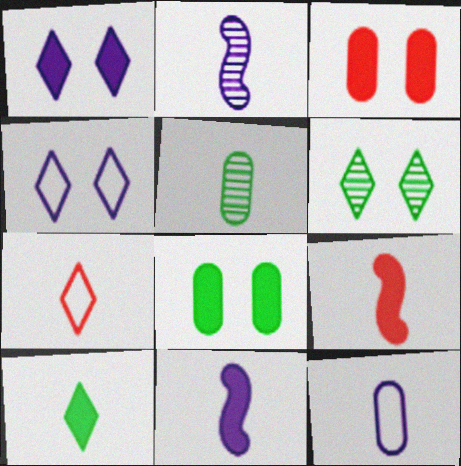[[5, 7, 11]]